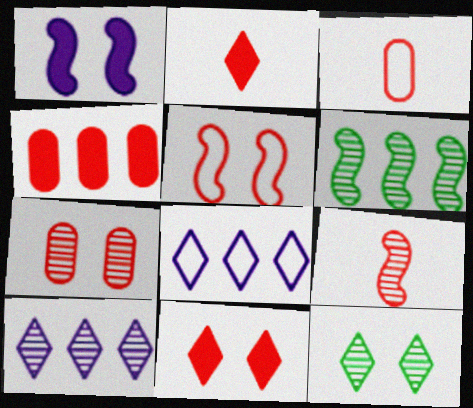[[2, 3, 9], 
[2, 8, 12], 
[3, 4, 7], 
[4, 6, 8], 
[5, 7, 11]]